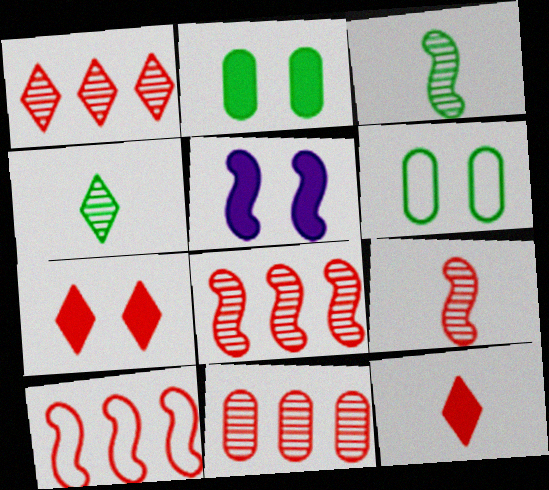[[1, 8, 11], 
[2, 5, 7], 
[3, 5, 10]]